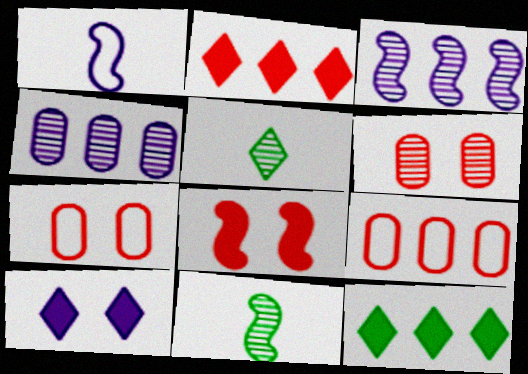[[1, 4, 10], 
[1, 6, 12], 
[3, 5, 6], 
[3, 9, 12], 
[9, 10, 11]]